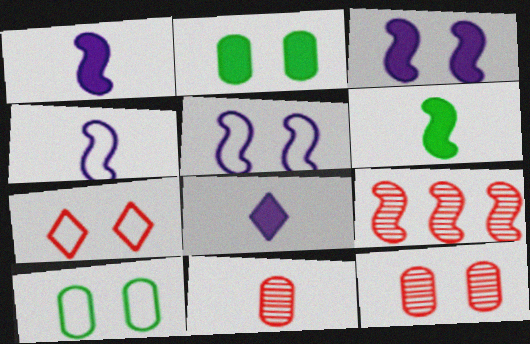[[5, 6, 9], 
[5, 7, 10], 
[8, 9, 10]]